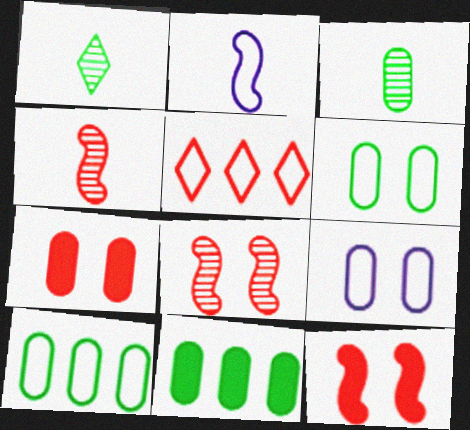[[2, 5, 6], 
[3, 6, 11], 
[4, 5, 7]]